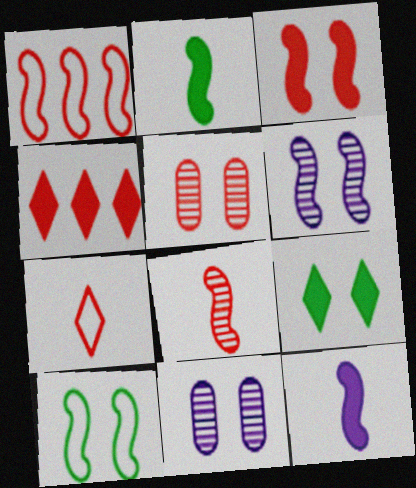[[1, 2, 6], 
[1, 3, 8], 
[3, 6, 10]]